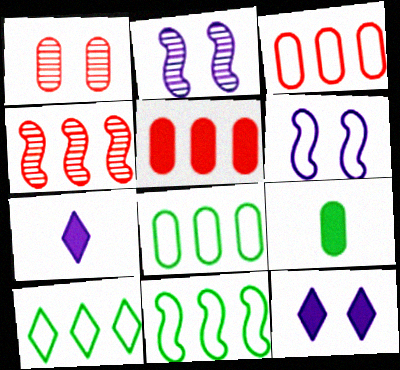[[1, 7, 11], 
[8, 10, 11]]